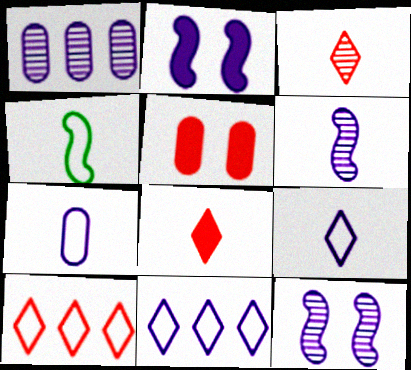[[1, 2, 9]]